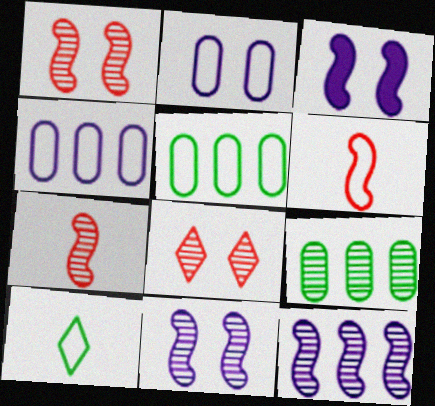[]